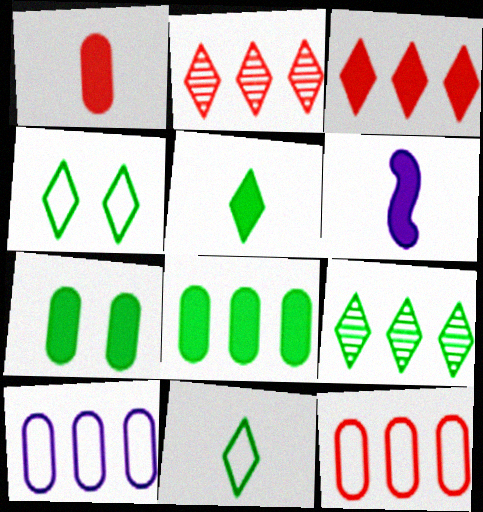[[1, 5, 6], 
[3, 6, 7], 
[4, 5, 9]]